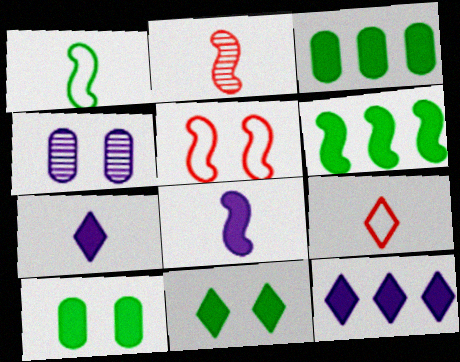[[1, 2, 8], 
[4, 5, 11], 
[4, 6, 9]]